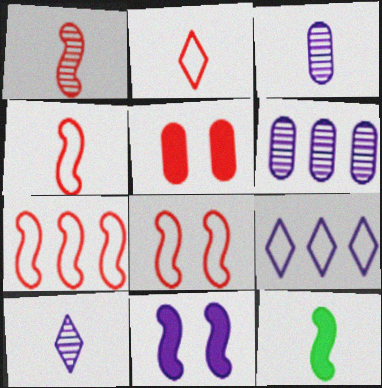[[2, 3, 12], 
[3, 9, 11], 
[4, 7, 8]]